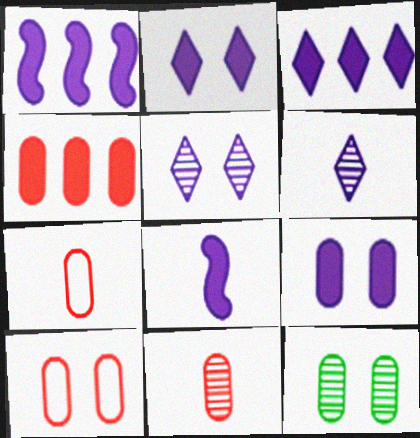[[3, 8, 9], 
[4, 10, 11], 
[9, 10, 12]]